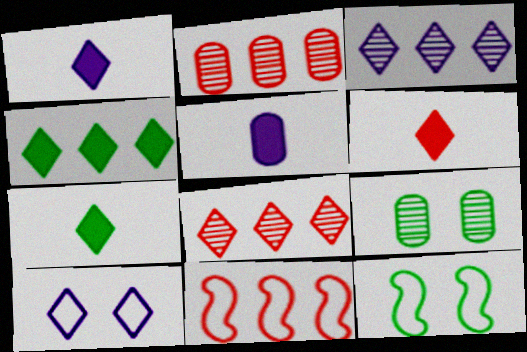[[1, 2, 12], 
[1, 3, 10], 
[1, 6, 7], 
[1, 9, 11], 
[5, 8, 12], 
[7, 8, 10]]